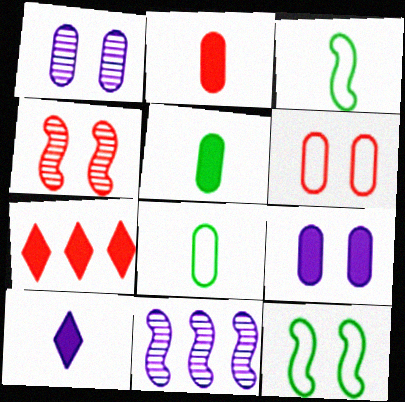[[1, 3, 7]]